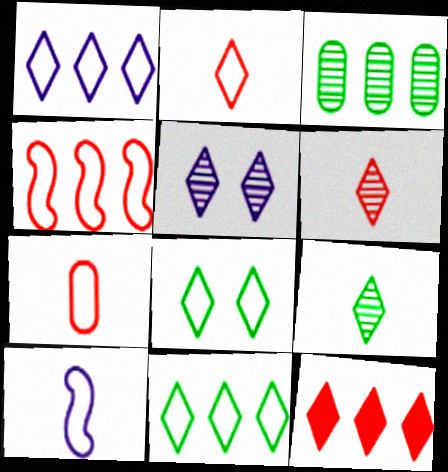[[1, 2, 8]]